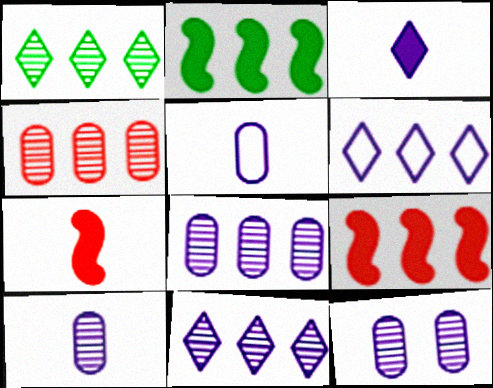[[2, 4, 6], 
[8, 10, 12]]